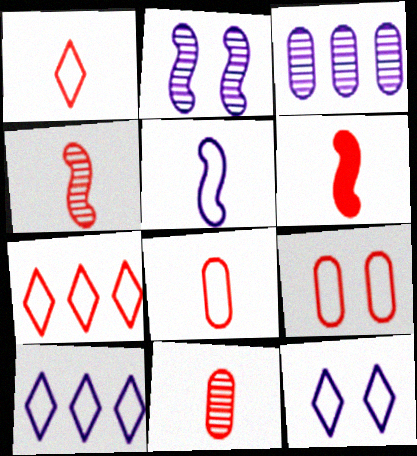[[1, 6, 11]]